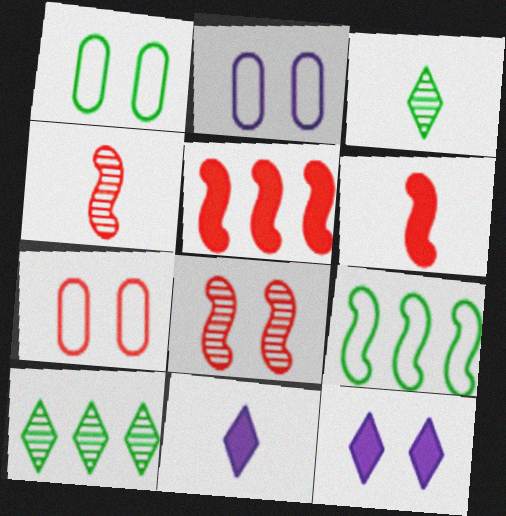[[1, 2, 7], 
[1, 8, 12], 
[2, 3, 5], 
[2, 6, 10]]